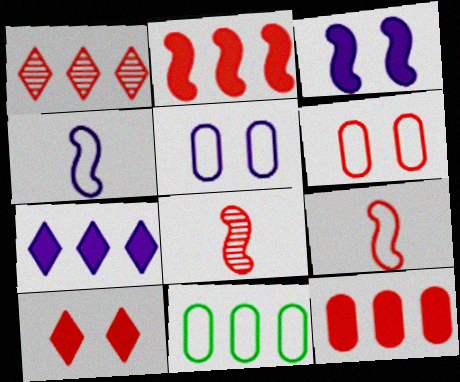[]